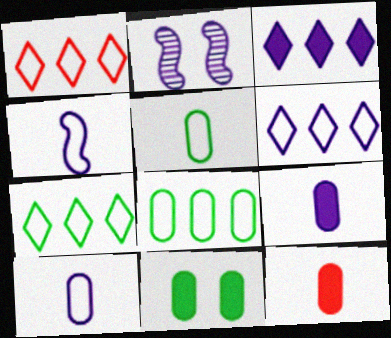[[1, 6, 7], 
[2, 3, 10], 
[2, 6, 9], 
[2, 7, 12]]